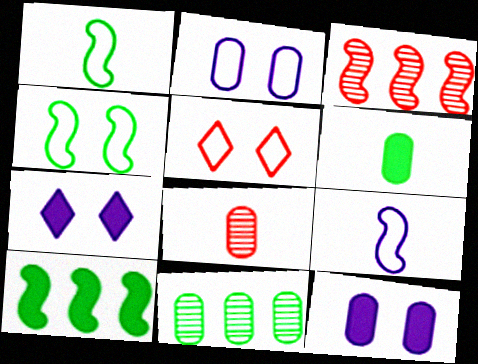[[2, 4, 5]]